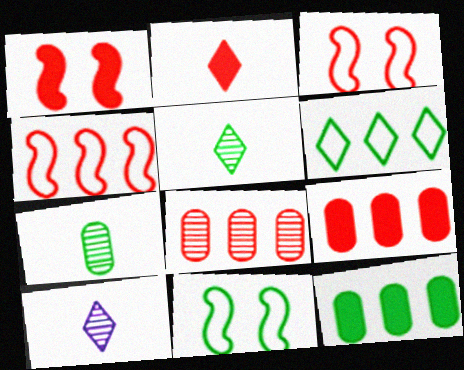[[1, 2, 9], 
[2, 3, 8], 
[3, 10, 12], 
[5, 11, 12], 
[9, 10, 11]]